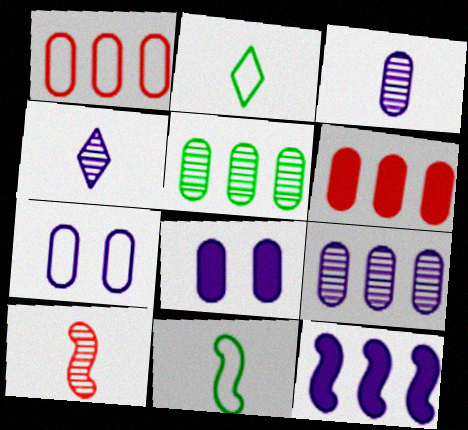[[4, 7, 12]]